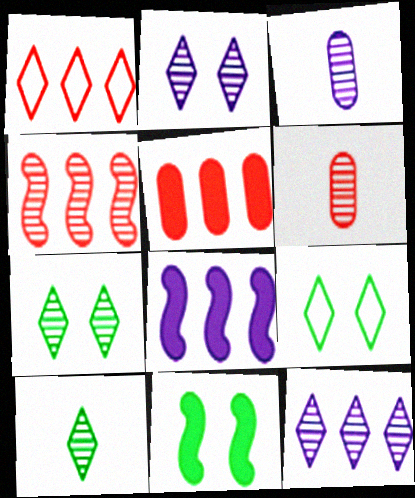[[1, 3, 11], 
[1, 4, 5], 
[3, 4, 7], 
[6, 8, 9]]